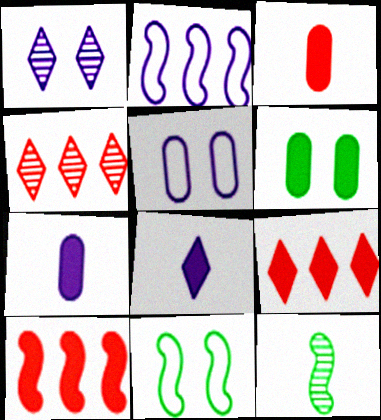[[1, 2, 7], 
[4, 7, 11], 
[5, 9, 12], 
[6, 8, 10]]